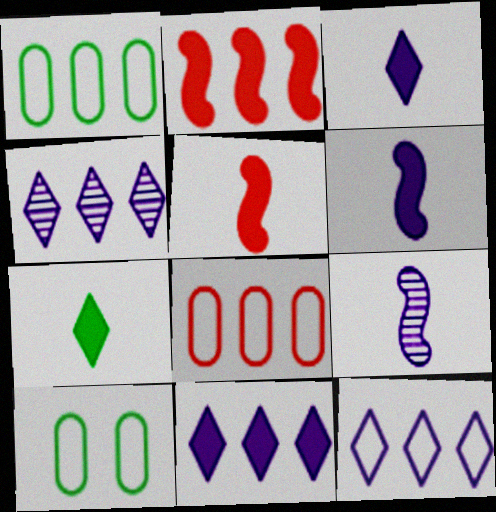[[1, 2, 4], 
[4, 5, 10], 
[4, 11, 12]]